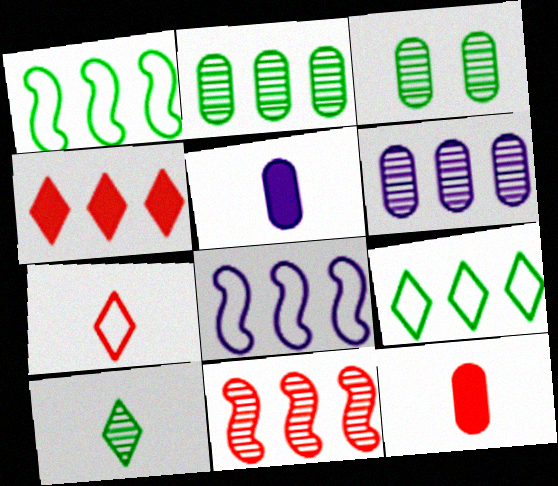[[1, 4, 6], 
[2, 4, 8]]